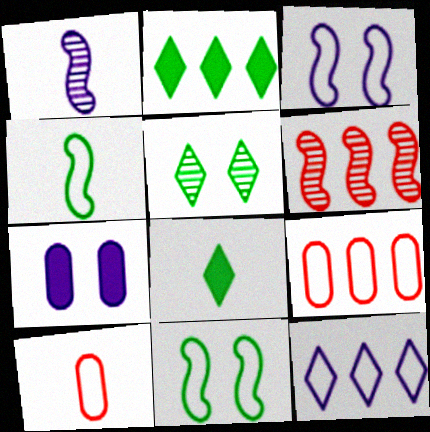[[1, 7, 12], 
[1, 8, 10], 
[10, 11, 12]]